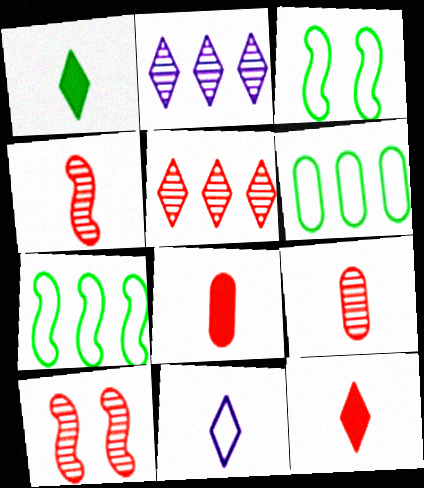[[2, 3, 8], 
[5, 9, 10]]